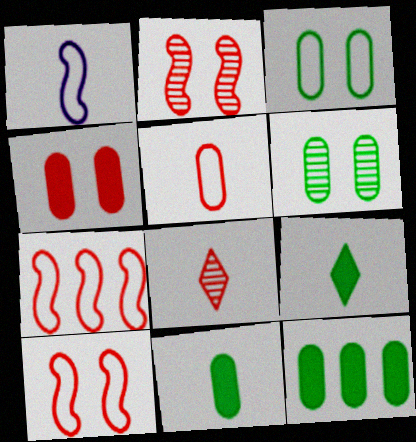[[1, 8, 11], 
[4, 7, 8]]